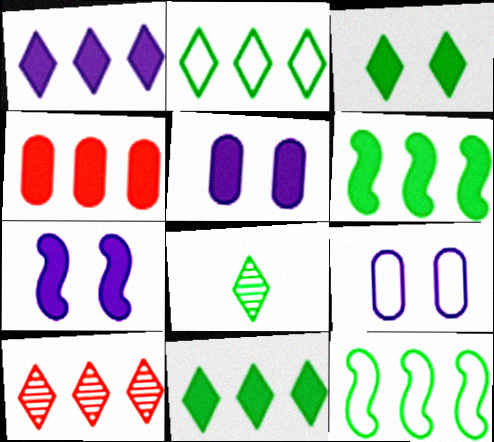[[1, 2, 10], 
[1, 4, 6], 
[2, 3, 8]]